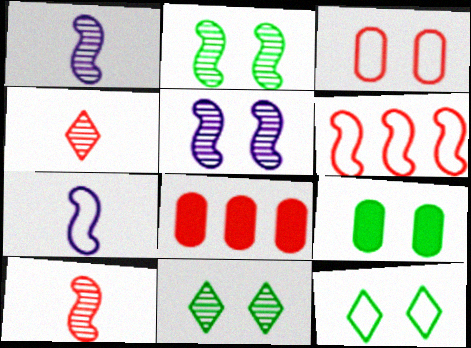[[1, 8, 12], 
[2, 9, 12], 
[7, 8, 11]]